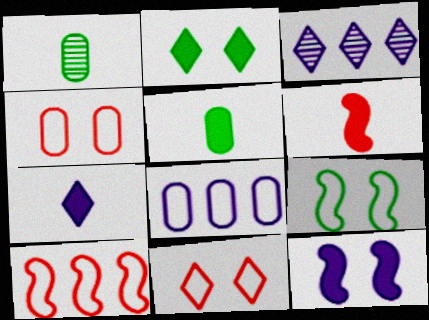[[5, 6, 7]]